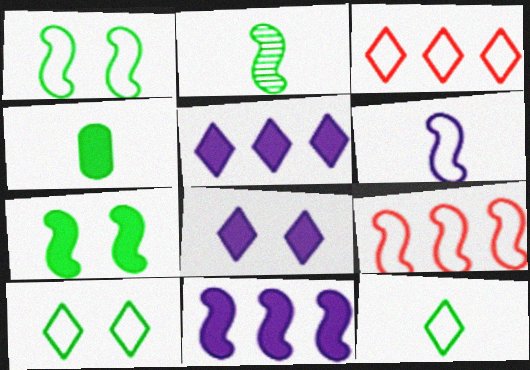[[1, 6, 9], 
[2, 4, 12]]